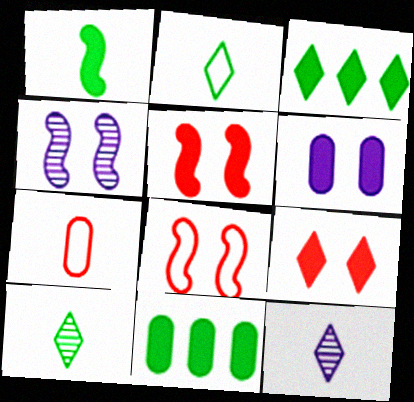[[1, 7, 12], 
[3, 4, 7], 
[8, 11, 12]]